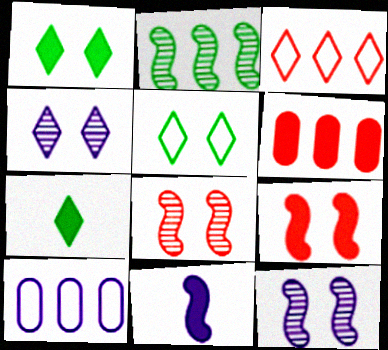[[1, 6, 11], 
[3, 4, 7], 
[4, 10, 11], 
[7, 8, 10]]